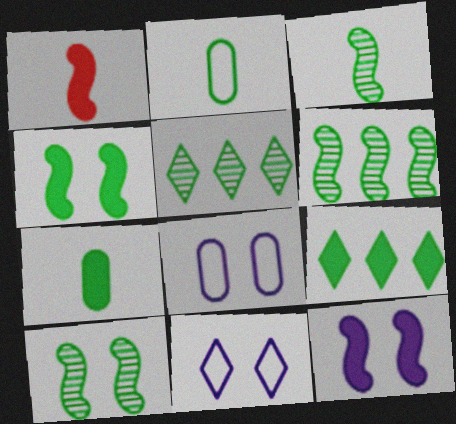[[1, 5, 8], 
[2, 4, 5], 
[2, 9, 10], 
[3, 6, 10], 
[4, 7, 9]]